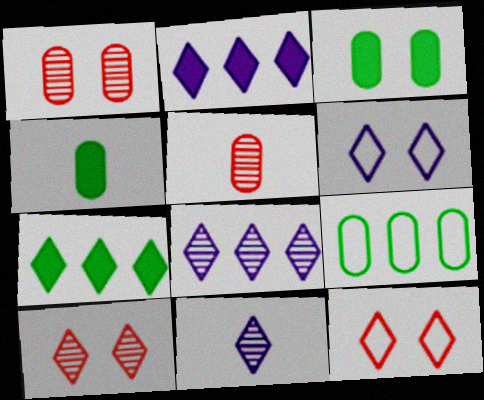[[2, 6, 11], 
[7, 11, 12]]